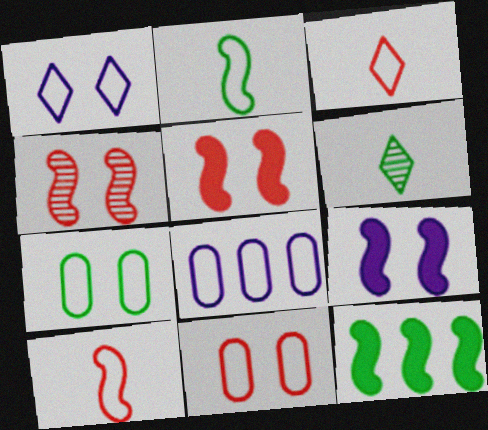[[5, 6, 8], 
[6, 7, 12]]